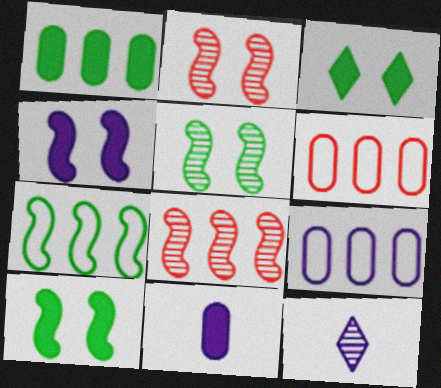[[4, 9, 12], 
[6, 10, 12]]